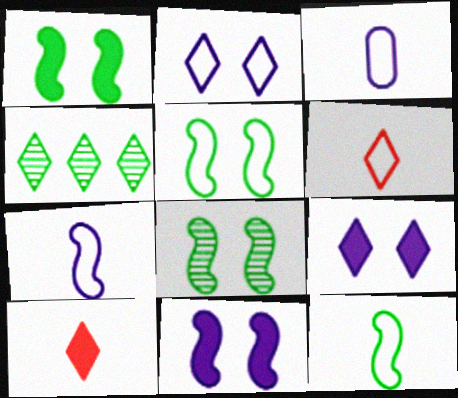[[1, 5, 8], 
[2, 4, 10], 
[3, 6, 12], 
[4, 6, 9]]